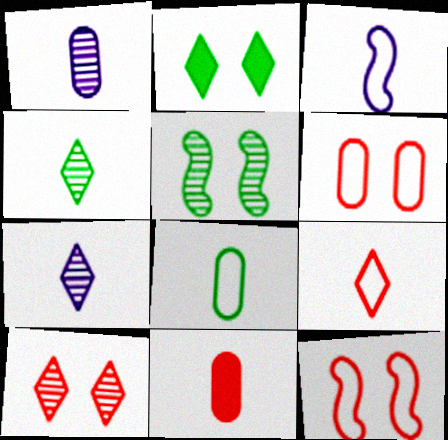[[1, 8, 11], 
[3, 4, 11], 
[3, 8, 9]]